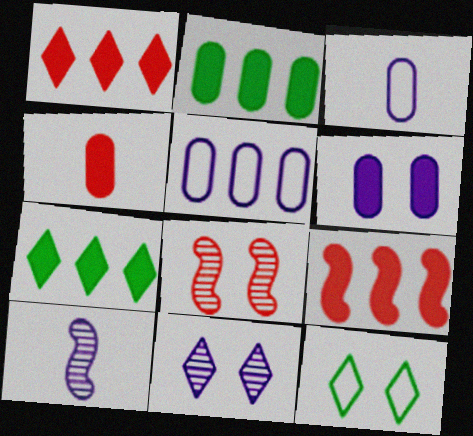[[2, 4, 6], 
[3, 7, 8], 
[6, 8, 12]]